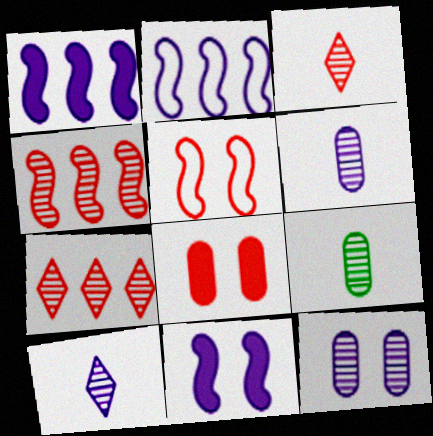[]